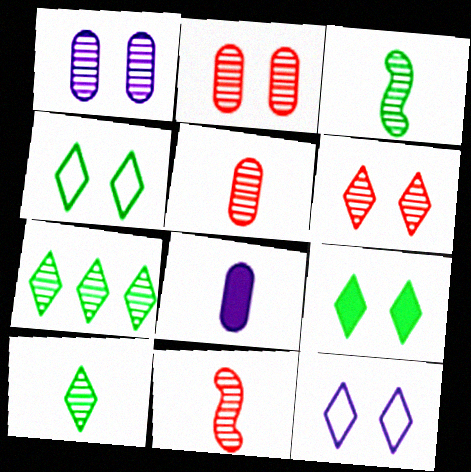[[1, 7, 11], 
[6, 9, 12]]